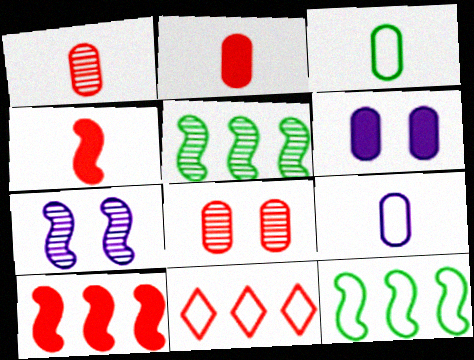[[4, 7, 12], 
[4, 8, 11]]